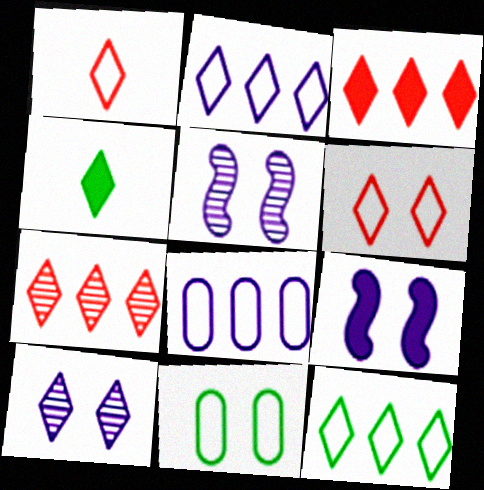[]